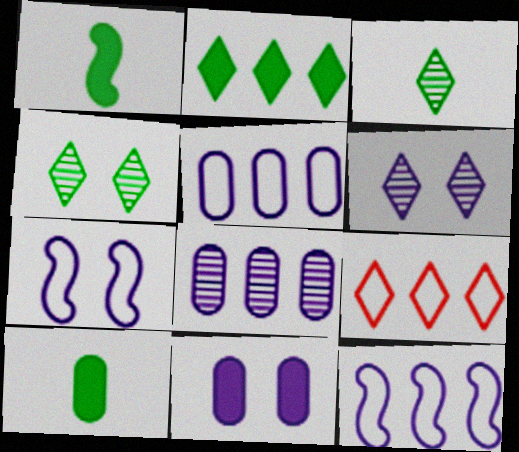[[6, 7, 11]]